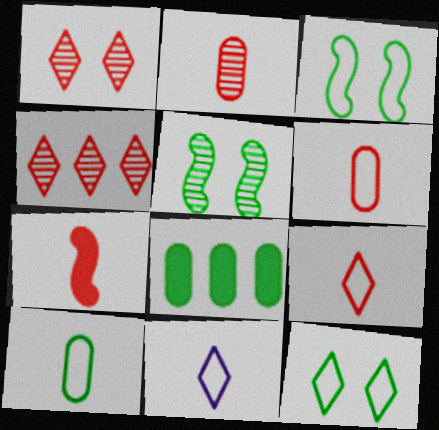[[2, 7, 9]]